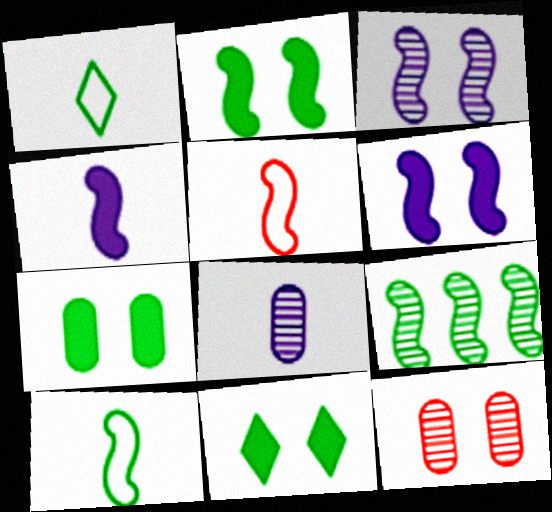[[1, 7, 9], 
[2, 7, 11], 
[2, 9, 10], 
[5, 6, 9]]